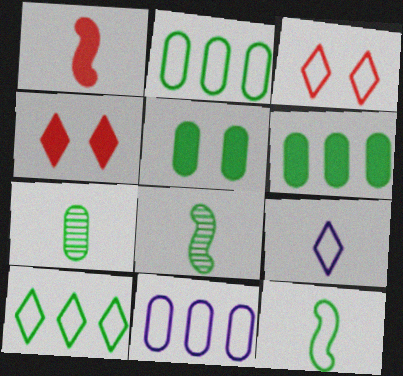[[1, 7, 9], 
[2, 5, 7], 
[3, 9, 10], 
[3, 11, 12], 
[4, 8, 11], 
[5, 8, 10]]